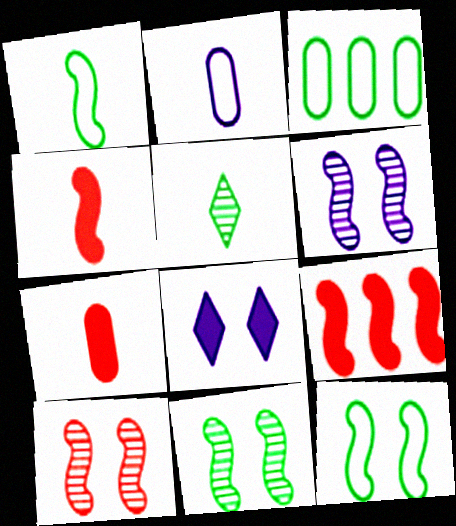[[1, 6, 9], 
[2, 4, 5], 
[6, 10, 11]]